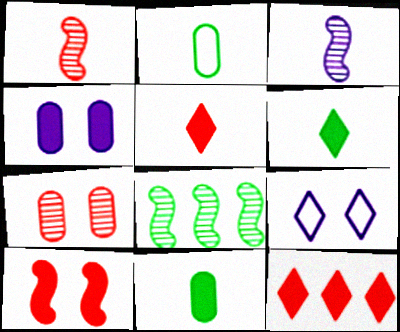[[2, 3, 5]]